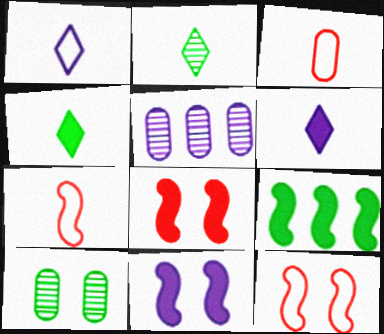[[1, 5, 11], 
[4, 5, 12]]